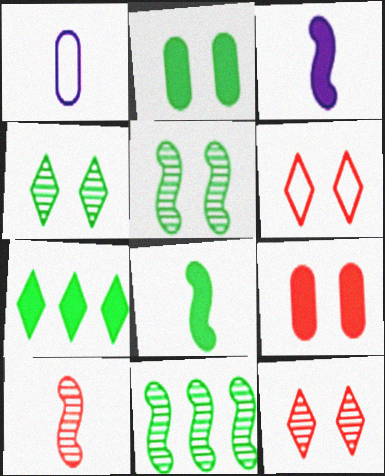[[2, 7, 8], 
[3, 7, 9]]